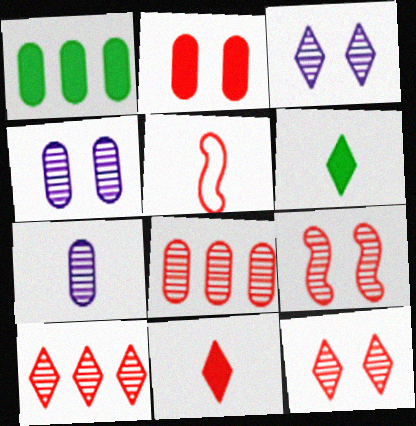[[1, 3, 5], 
[2, 5, 10], 
[5, 6, 7]]